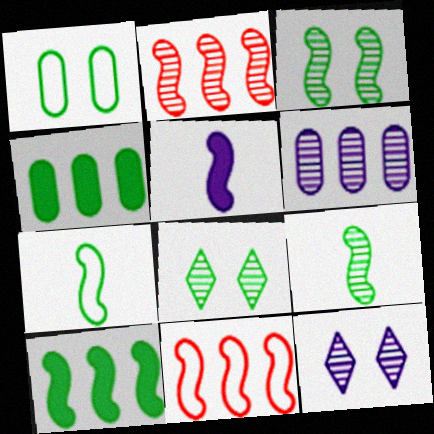[[3, 5, 11], 
[3, 7, 10], 
[4, 7, 8]]